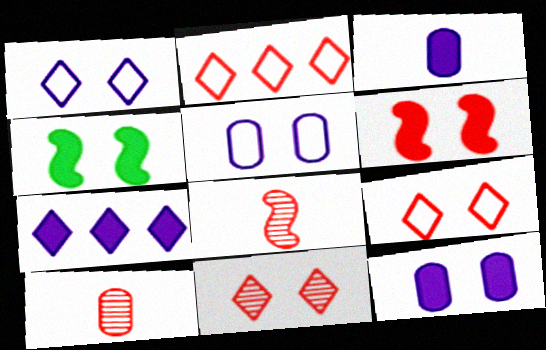[[2, 6, 10], 
[4, 5, 11]]